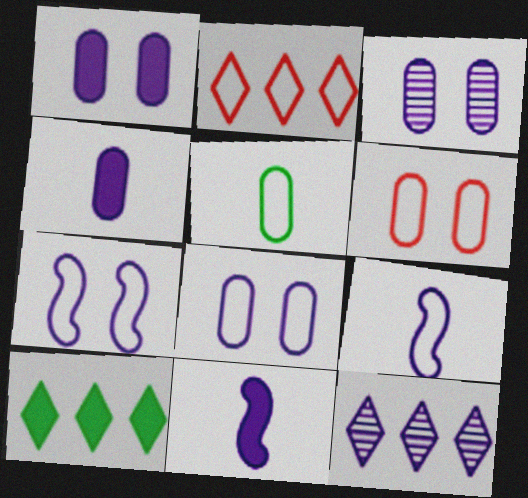[[1, 3, 8], 
[1, 9, 12], 
[2, 5, 7], 
[2, 10, 12], 
[4, 7, 12], 
[8, 11, 12]]